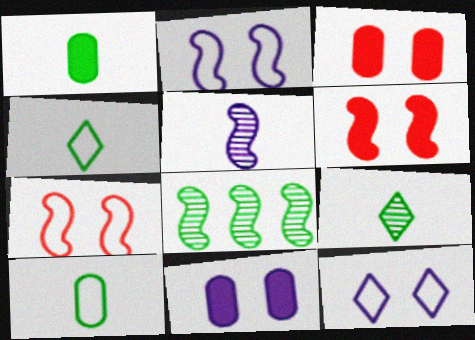[]